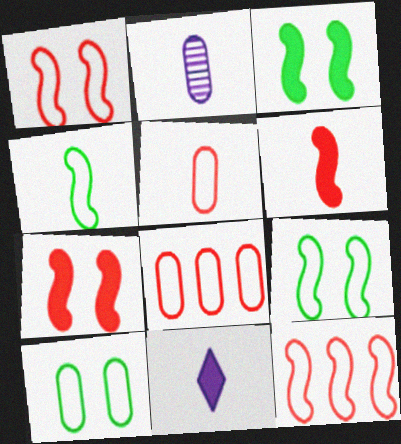[]